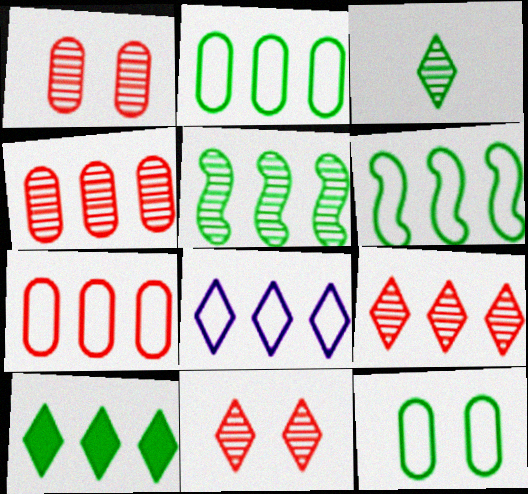[[2, 5, 10], 
[6, 7, 8], 
[8, 9, 10]]